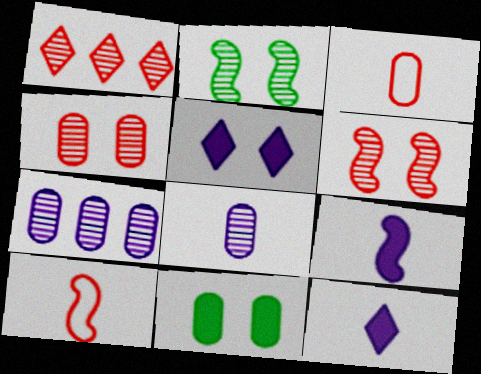[[1, 2, 8], 
[3, 7, 11]]